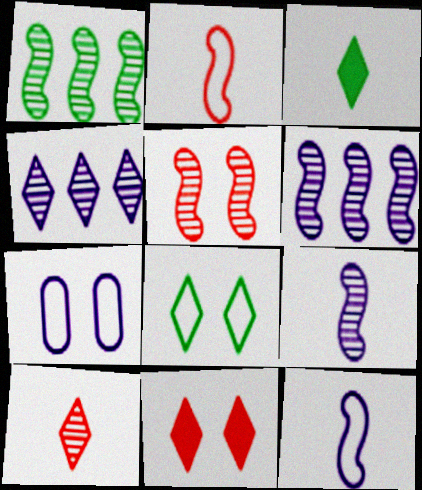[[1, 5, 9]]